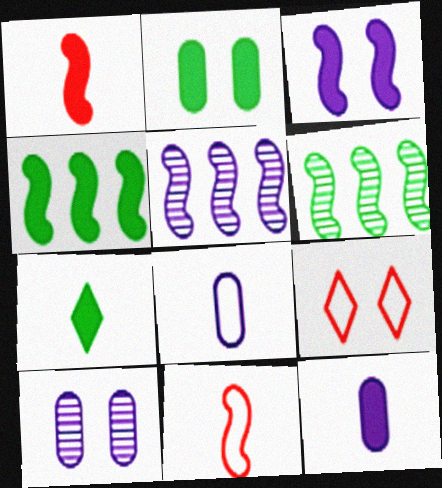[[1, 3, 4], 
[1, 7, 12], 
[2, 4, 7], 
[3, 6, 11], 
[6, 9, 12]]